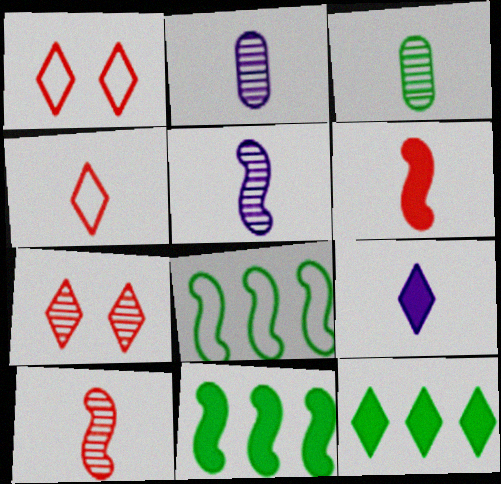[[1, 2, 11]]